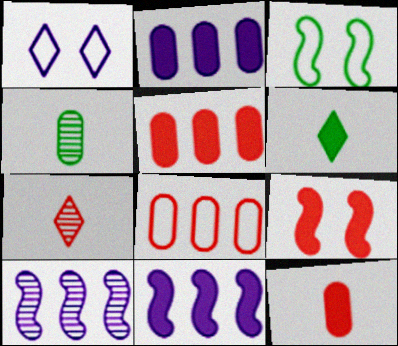[[2, 3, 7], 
[2, 6, 9], 
[7, 8, 9]]